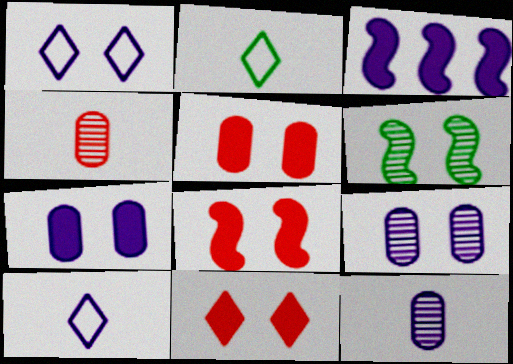[[1, 3, 12], 
[1, 5, 6], 
[3, 9, 10], 
[5, 8, 11]]